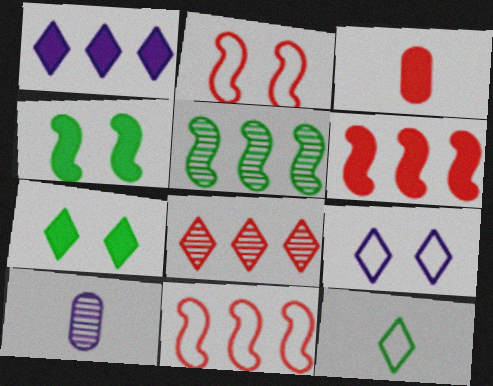[[1, 3, 4], 
[2, 3, 8], 
[3, 5, 9], 
[7, 10, 11]]